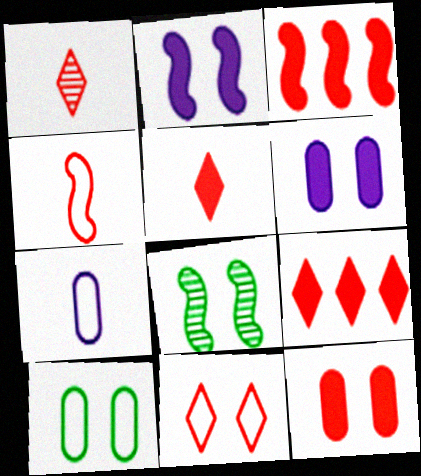[[1, 9, 11], 
[3, 5, 12], 
[6, 8, 11], 
[7, 8, 9]]